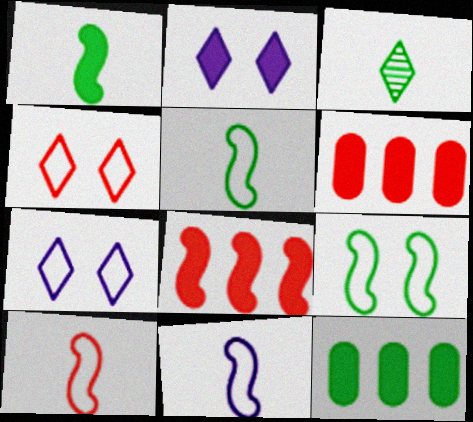[[1, 2, 6], 
[3, 9, 12], 
[5, 10, 11]]